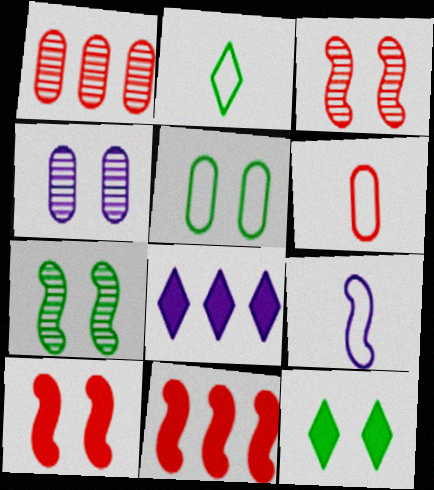[[1, 9, 12], 
[2, 4, 11], 
[2, 6, 9], 
[4, 8, 9], 
[5, 7, 12], 
[6, 7, 8], 
[7, 9, 11]]